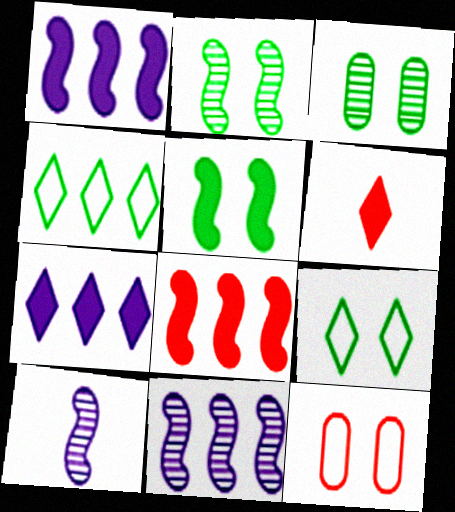[[3, 5, 9]]